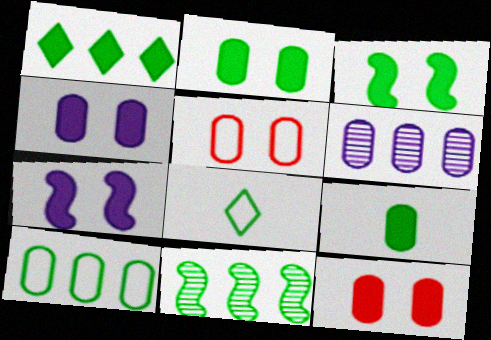[[1, 3, 9], 
[1, 10, 11], 
[2, 4, 12], 
[2, 8, 11], 
[5, 6, 9]]